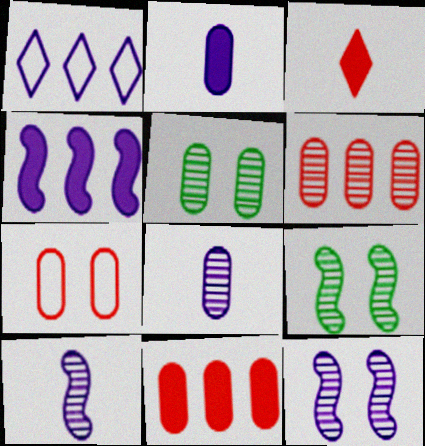[[1, 2, 12], 
[5, 6, 8]]